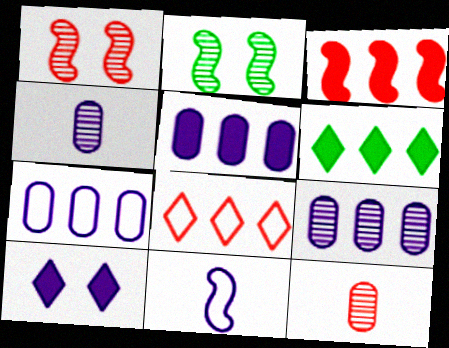[[2, 3, 11], 
[3, 5, 6], 
[5, 7, 9], 
[9, 10, 11]]